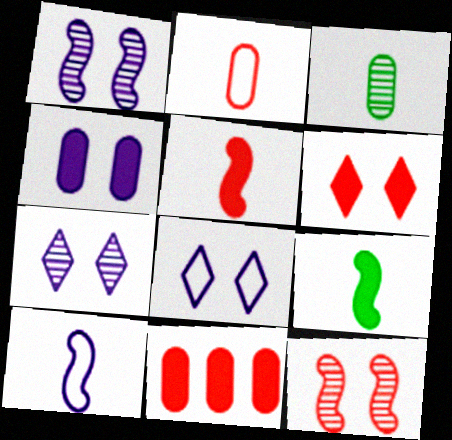[[1, 4, 8], 
[5, 6, 11]]